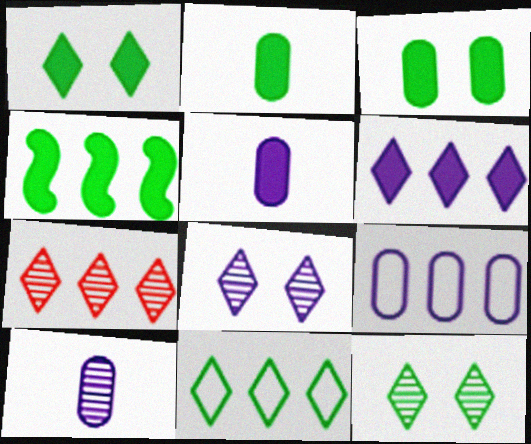[[1, 2, 4], 
[4, 7, 9], 
[6, 7, 11]]